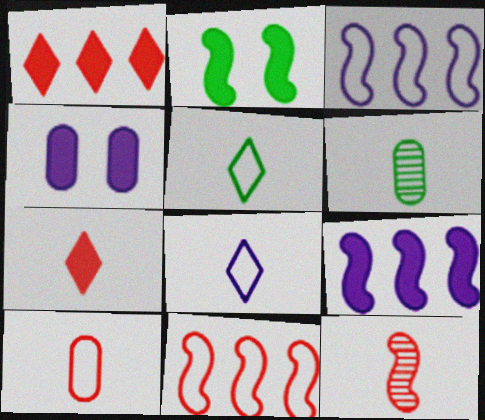[[2, 3, 12], 
[7, 10, 12]]